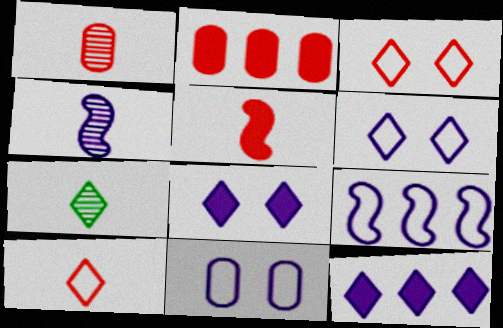[[1, 4, 7], 
[1, 5, 10], 
[3, 7, 12], 
[4, 11, 12]]